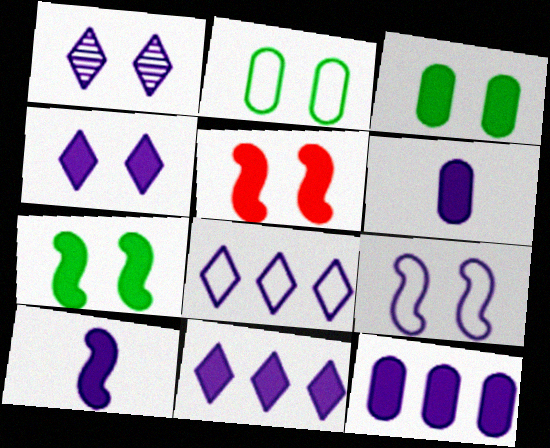[[1, 2, 5], 
[3, 4, 5], 
[4, 10, 12]]